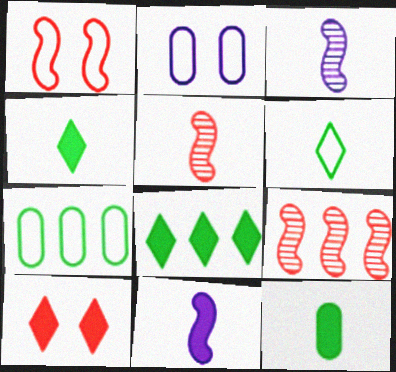[[2, 4, 9], 
[2, 5, 8], 
[3, 7, 10]]